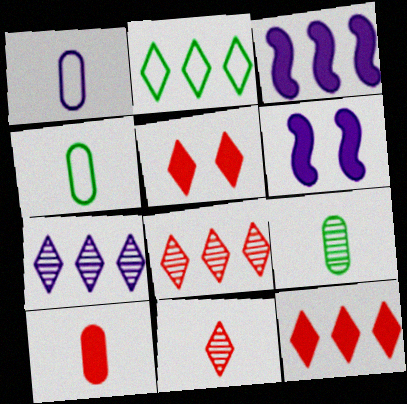[[1, 6, 7], 
[1, 9, 10], 
[2, 7, 12], 
[4, 6, 8]]